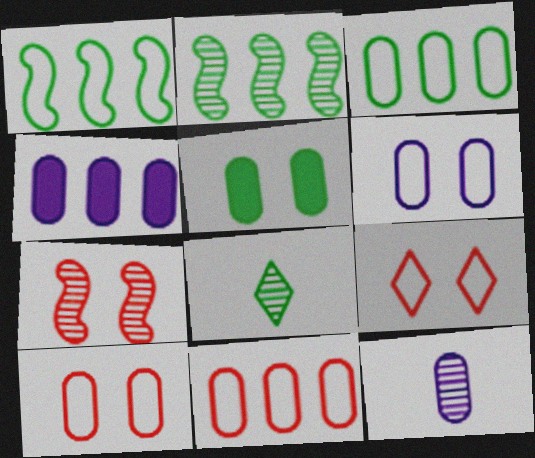[[1, 5, 8], 
[4, 6, 12], 
[5, 11, 12]]